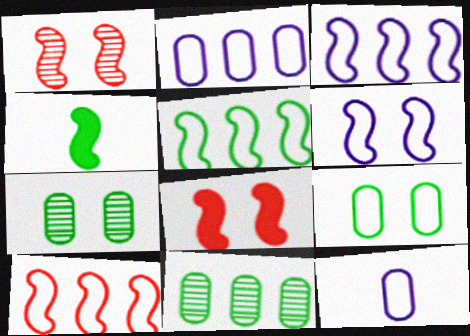[[1, 3, 4], 
[3, 5, 10]]